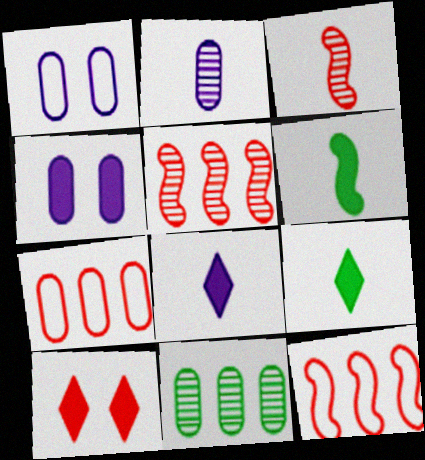[[1, 5, 9], 
[3, 7, 10]]